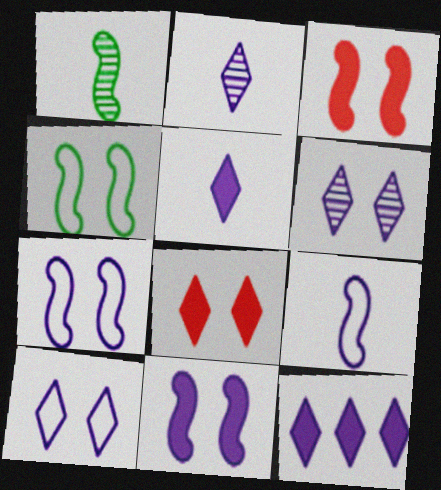[[2, 10, 12]]